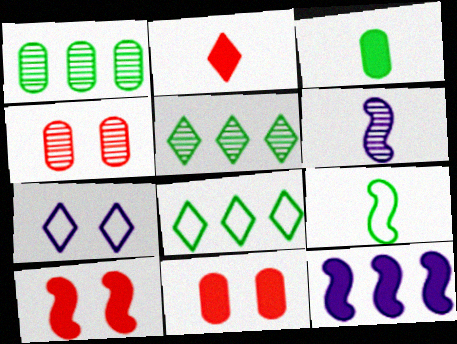[[2, 5, 7], 
[4, 5, 6], 
[6, 8, 11]]